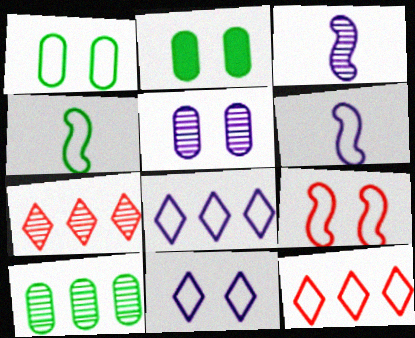[[1, 6, 12], 
[1, 9, 11], 
[2, 3, 12], 
[2, 6, 7]]